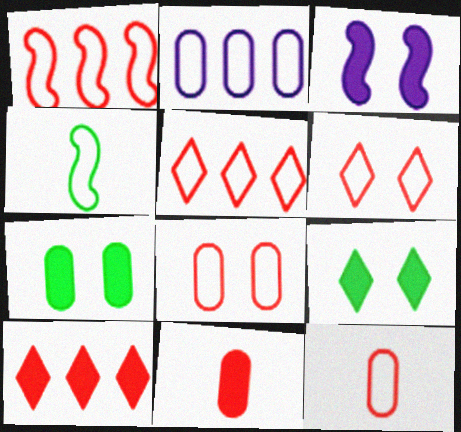[[1, 6, 12], 
[2, 4, 6]]